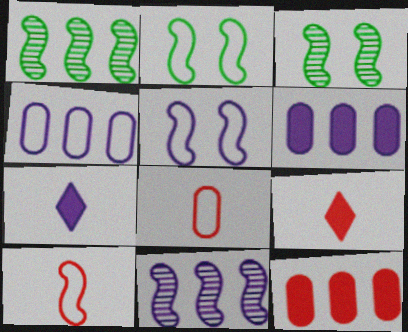[[3, 4, 9]]